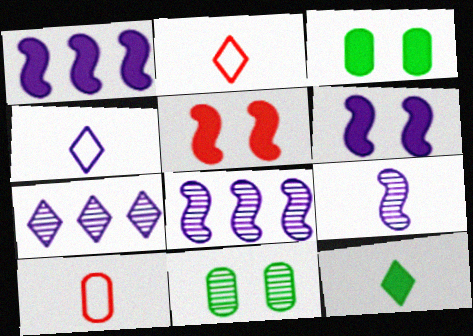[[1, 2, 11], 
[2, 3, 8], 
[9, 10, 12]]